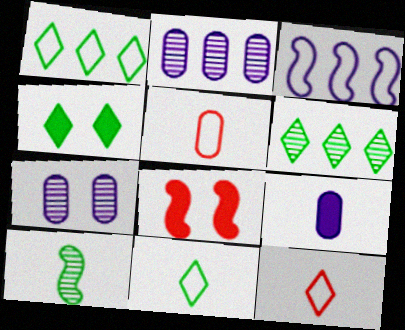[[2, 8, 11], 
[3, 8, 10], 
[4, 6, 11], 
[9, 10, 12]]